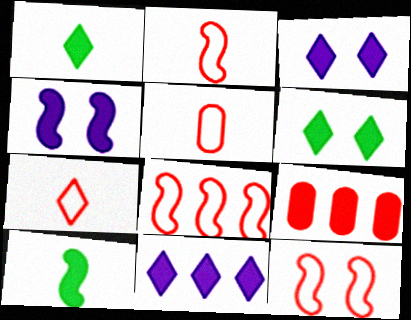[[1, 4, 9], 
[2, 5, 7], 
[2, 8, 12], 
[3, 9, 10]]